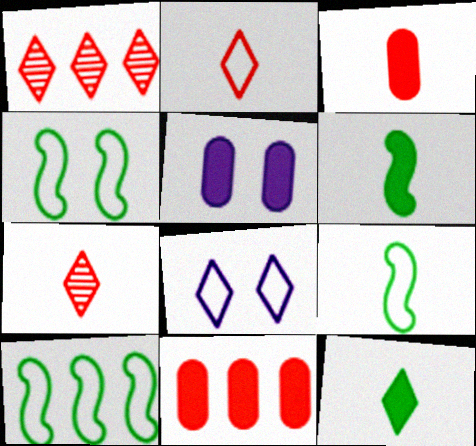[[1, 5, 9], 
[1, 8, 12], 
[4, 9, 10], 
[5, 7, 10]]